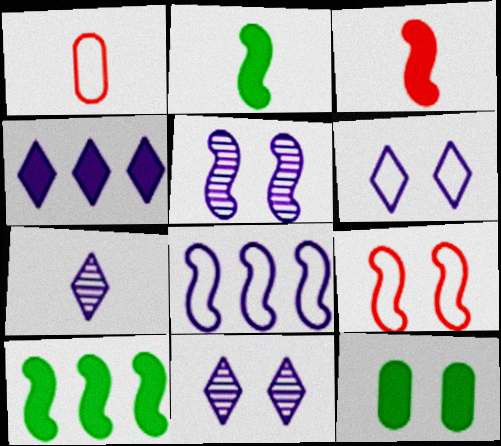[[1, 2, 7], 
[1, 10, 11], 
[3, 4, 12], 
[4, 6, 7], 
[9, 11, 12]]